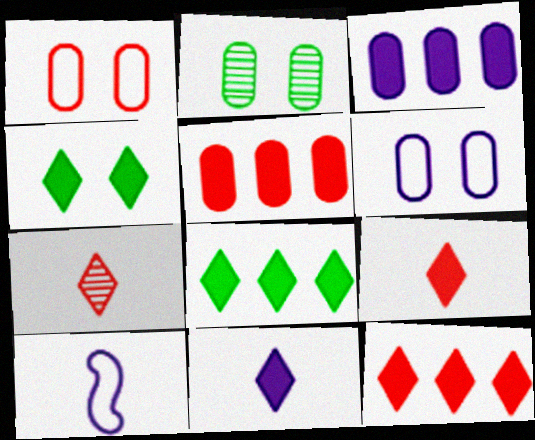[[2, 10, 12], 
[4, 11, 12]]